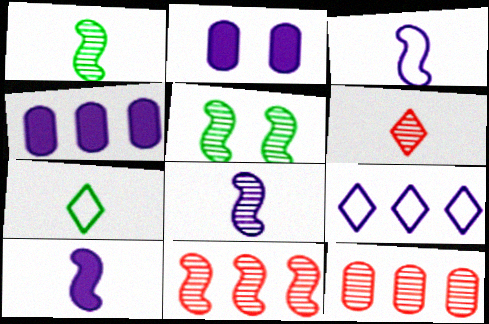[[2, 7, 11], 
[2, 8, 9], 
[3, 8, 10], 
[5, 8, 11]]